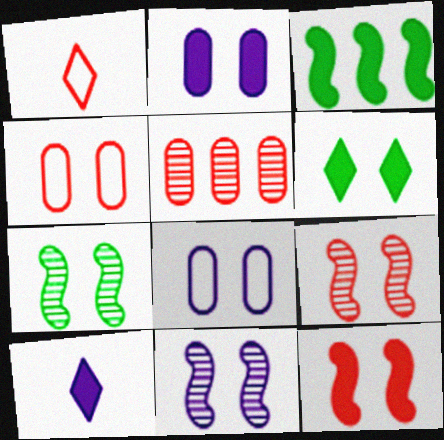[[1, 5, 12], 
[2, 6, 12], 
[4, 6, 11], 
[6, 8, 9], 
[7, 9, 11]]